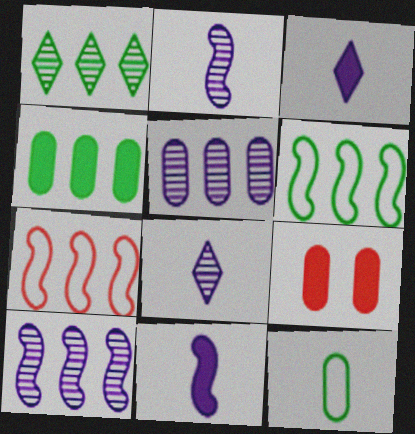[[1, 4, 6], 
[5, 9, 12], 
[6, 8, 9]]